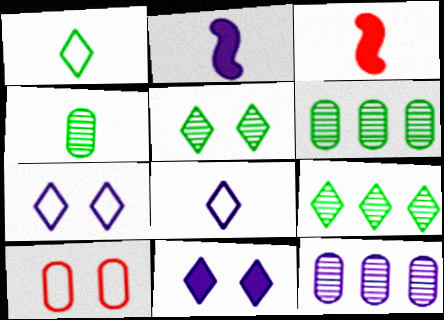[[2, 7, 12], 
[2, 9, 10], 
[3, 4, 8], 
[3, 6, 7]]